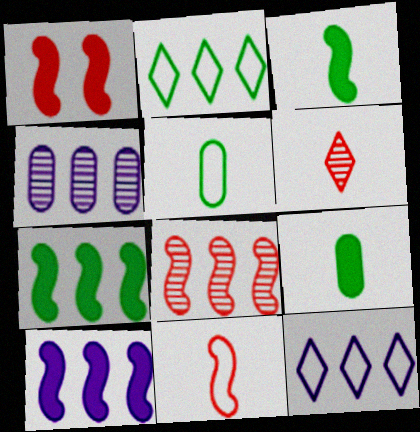[[1, 3, 10], 
[1, 8, 11], 
[4, 10, 12]]